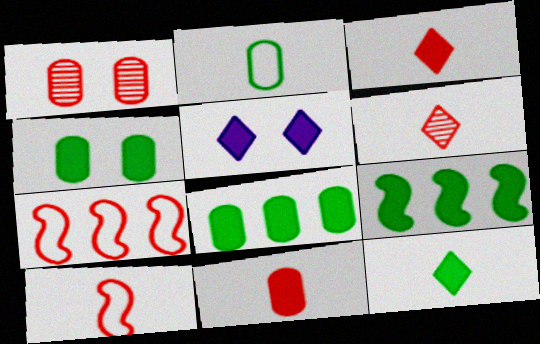[[1, 3, 7], 
[4, 9, 12], 
[5, 9, 11], 
[6, 10, 11]]